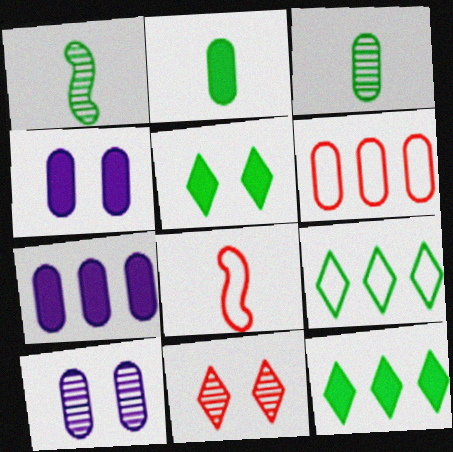[[2, 6, 10], 
[3, 4, 6], 
[8, 10, 12]]